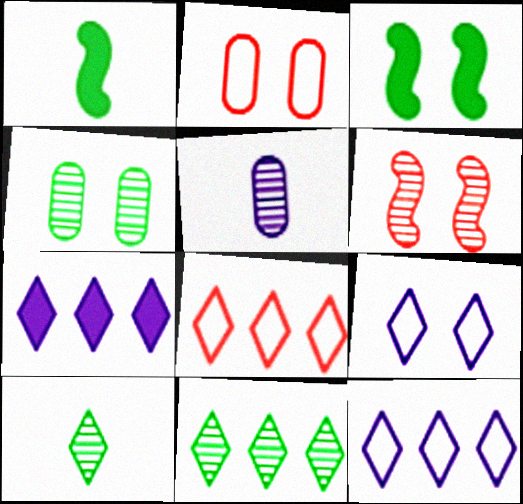[[3, 5, 8], 
[5, 6, 11], 
[7, 8, 11]]